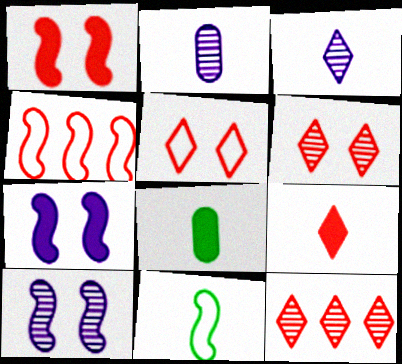[[2, 9, 11], 
[5, 9, 12]]